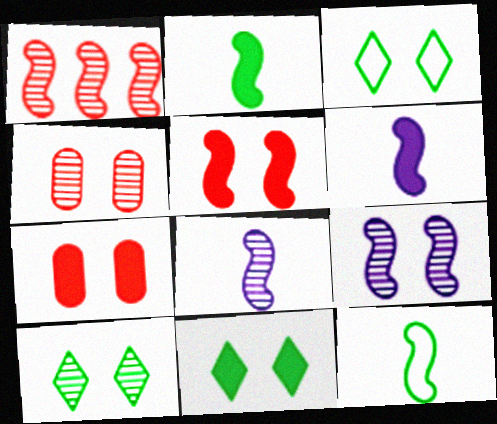[[3, 7, 9], 
[3, 10, 11], 
[4, 9, 10]]